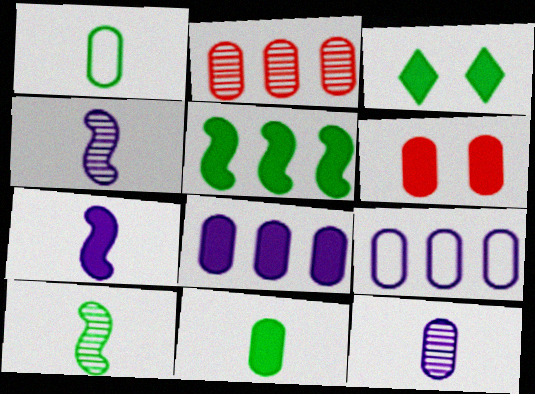[[3, 5, 11], 
[6, 8, 11]]